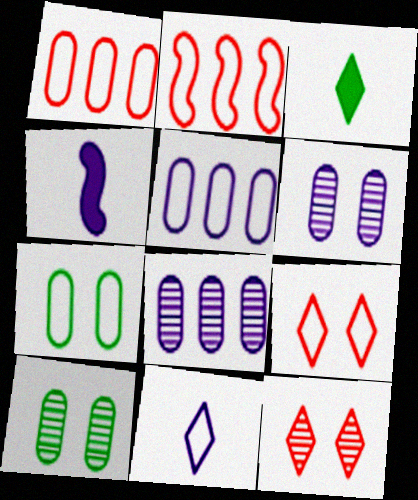[[2, 3, 6], 
[2, 7, 11]]